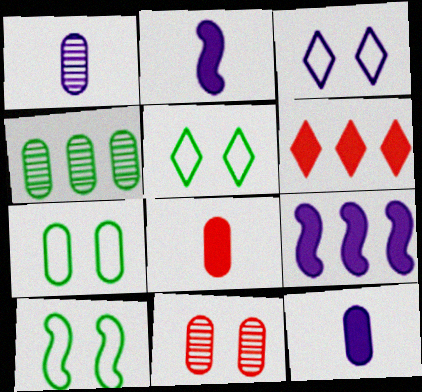[[1, 3, 9], 
[1, 4, 11], 
[1, 6, 10], 
[5, 7, 10]]